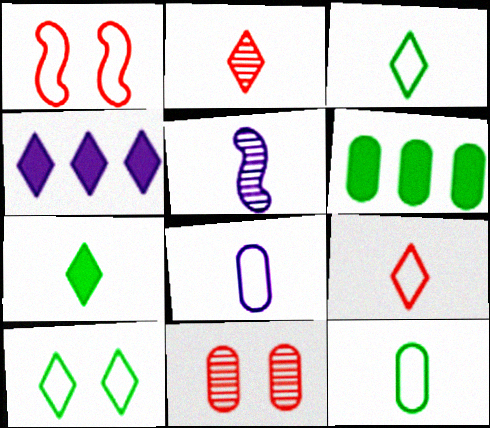[[2, 4, 10], 
[6, 8, 11]]